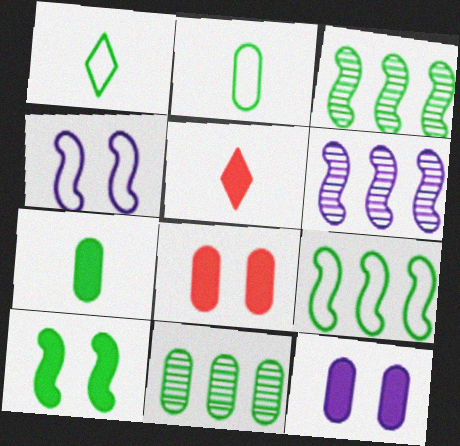[[1, 6, 8], 
[1, 10, 11], 
[4, 5, 11]]